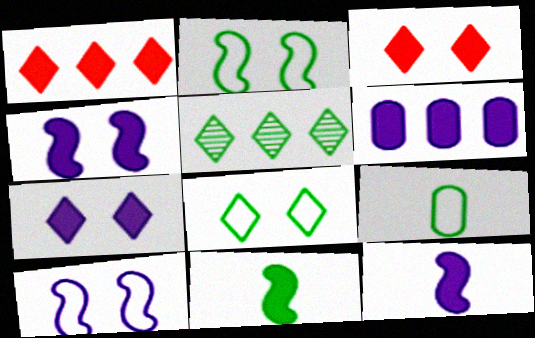[[3, 6, 11], 
[6, 7, 12]]